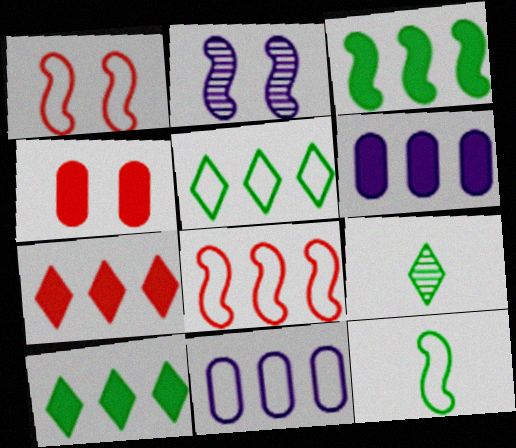[[1, 6, 9], 
[3, 6, 7], 
[5, 8, 11]]